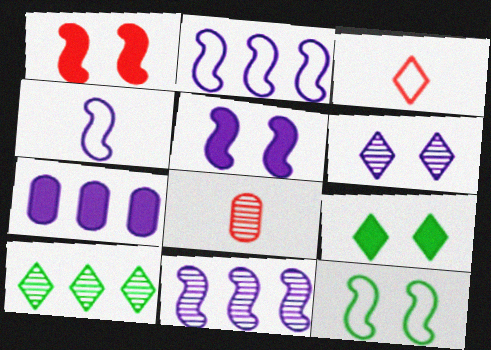[[2, 8, 9], 
[4, 5, 11], 
[4, 6, 7]]